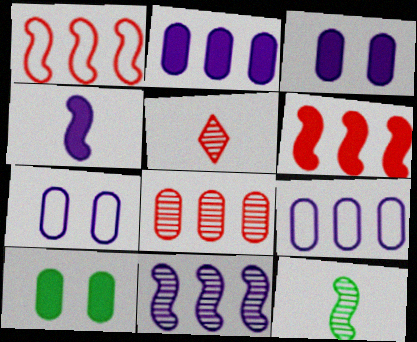[]